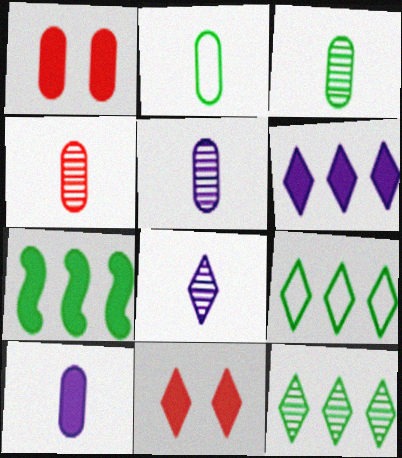[[2, 4, 10], 
[3, 4, 5], 
[7, 10, 11], 
[8, 9, 11]]